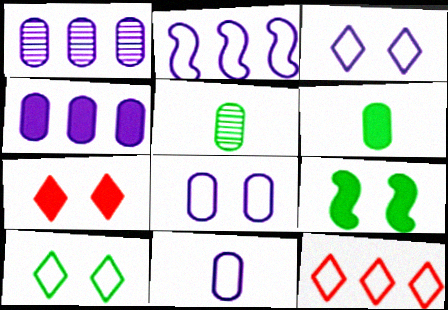[[2, 3, 11], 
[2, 5, 7]]